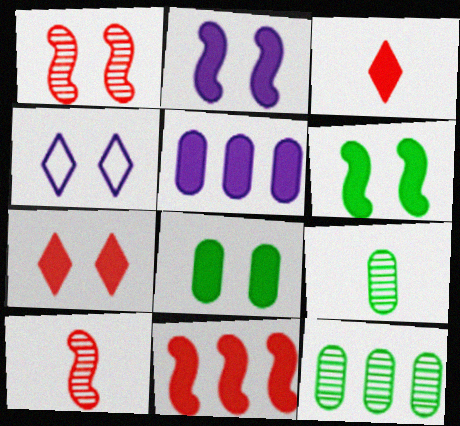[[1, 4, 8], 
[2, 7, 8], 
[3, 5, 6], 
[4, 9, 11]]